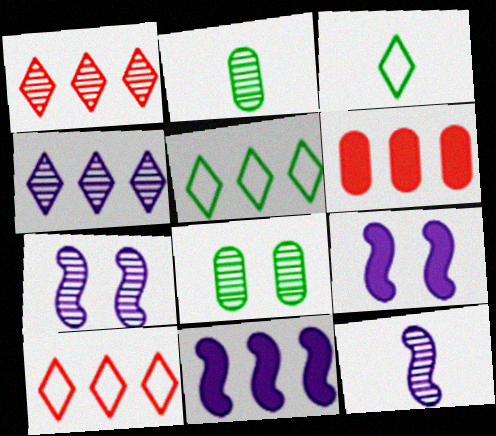[[1, 2, 7], 
[1, 8, 12], 
[2, 9, 10], 
[3, 6, 7]]